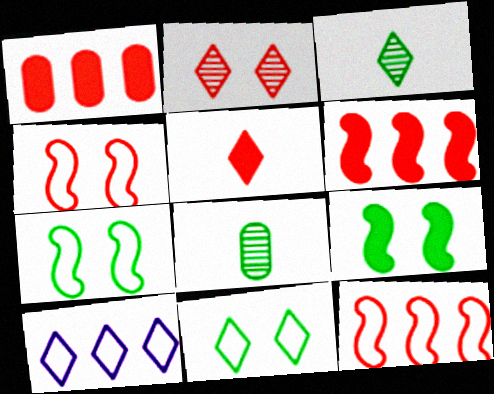[]